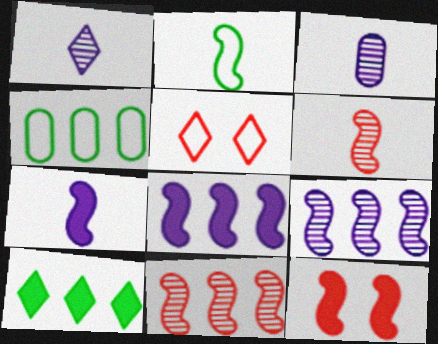[[1, 4, 12], 
[1, 5, 10], 
[2, 6, 7], 
[2, 9, 12]]